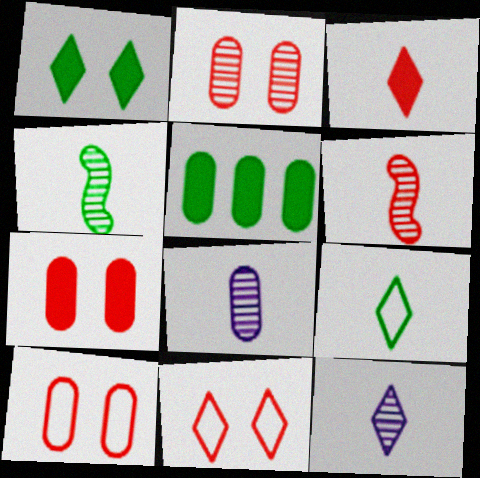[[2, 7, 10], 
[3, 9, 12], 
[5, 8, 10]]